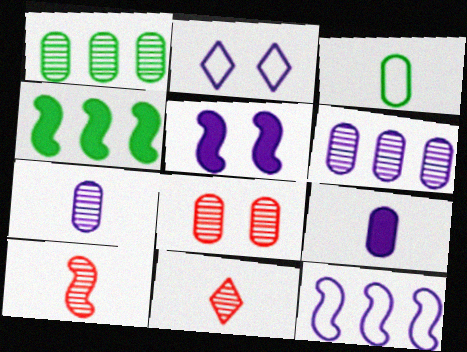[[1, 7, 8]]